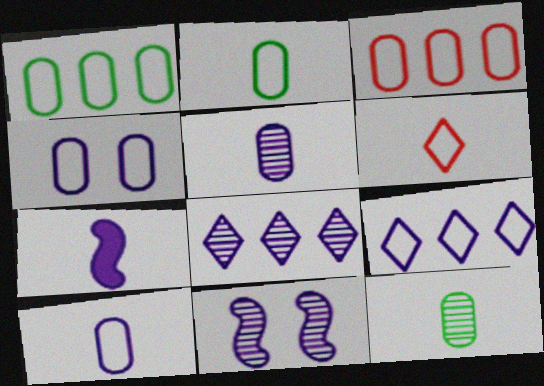[[2, 3, 4], 
[4, 7, 8], 
[5, 8, 11], 
[6, 7, 12]]